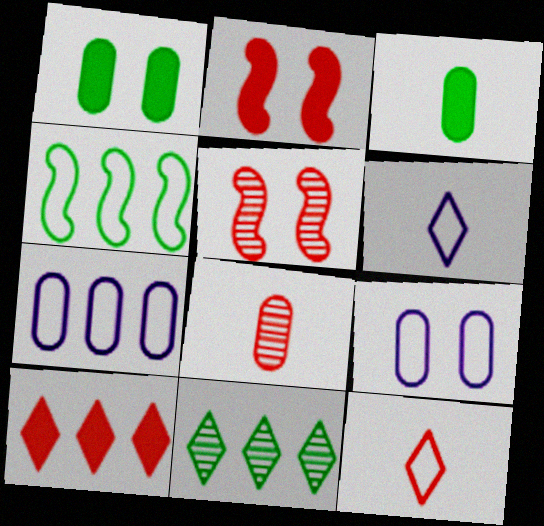[[1, 7, 8], 
[4, 9, 12]]